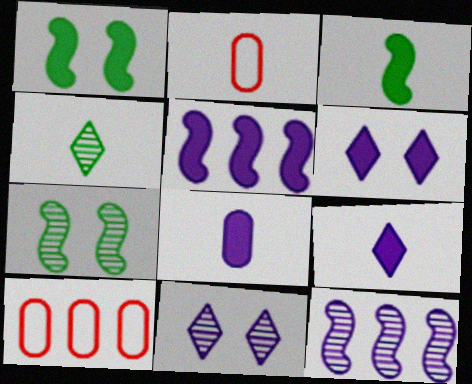[[3, 10, 11], 
[5, 6, 8], 
[7, 9, 10]]